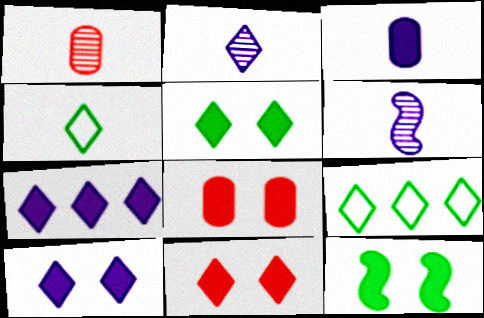[[2, 9, 11], 
[5, 10, 11], 
[6, 8, 9], 
[8, 10, 12]]